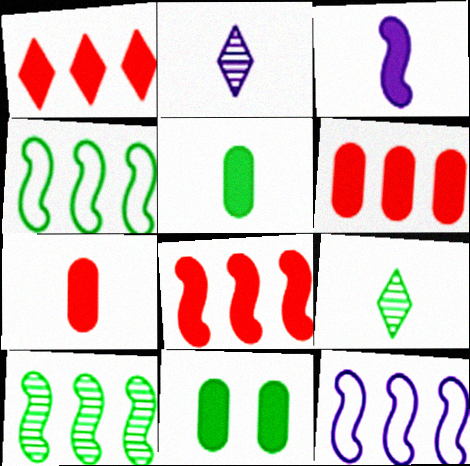[[1, 3, 11], 
[1, 6, 8], 
[4, 9, 11], 
[8, 10, 12]]